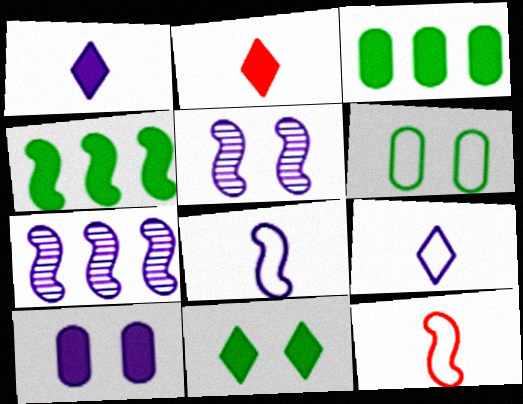[[2, 4, 10], 
[2, 6, 7], 
[4, 5, 12], 
[7, 9, 10]]